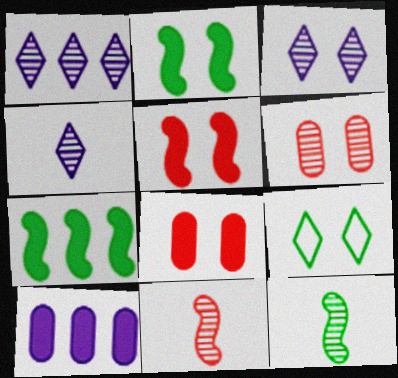[[1, 3, 4], 
[1, 6, 12], 
[9, 10, 11]]